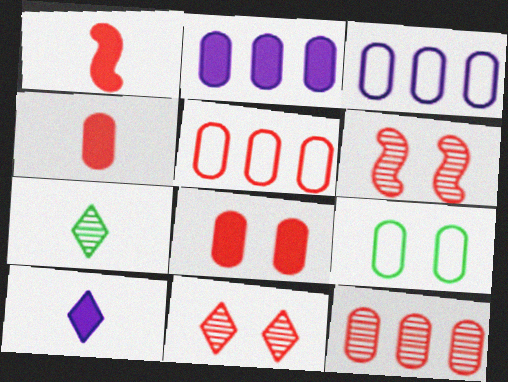[[1, 5, 11]]